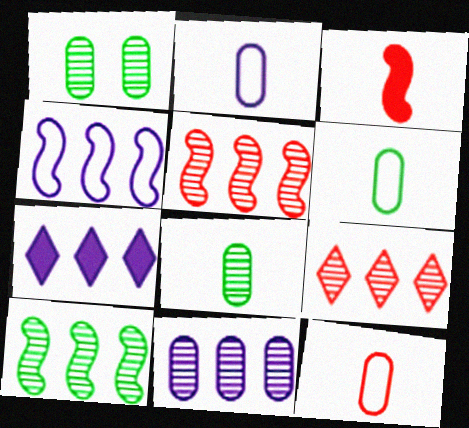[[2, 6, 12], 
[4, 7, 11], 
[9, 10, 11]]